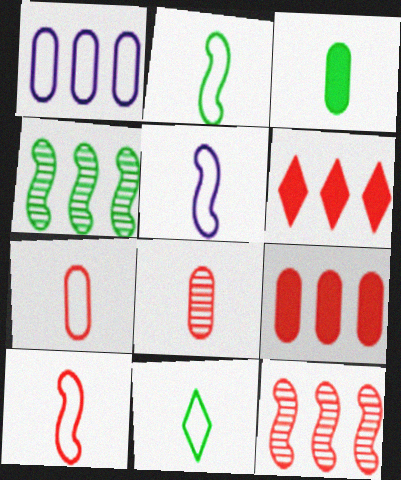[[1, 4, 6], 
[2, 5, 10], 
[5, 7, 11]]